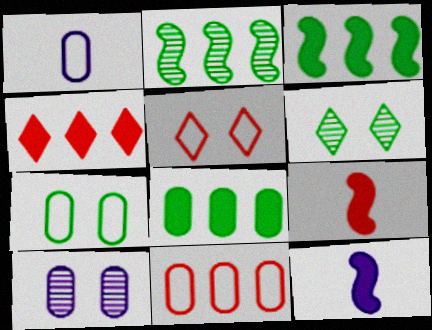[[1, 7, 11], 
[6, 11, 12]]